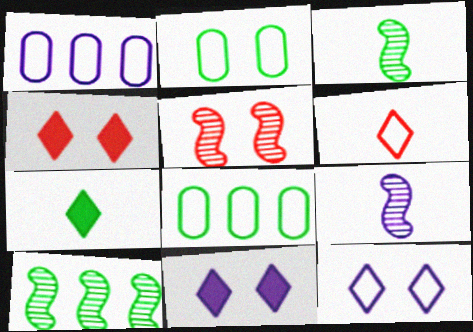[[1, 3, 4], 
[1, 5, 7], 
[1, 9, 11], 
[2, 5, 11], 
[2, 7, 10], 
[4, 8, 9], 
[5, 9, 10]]